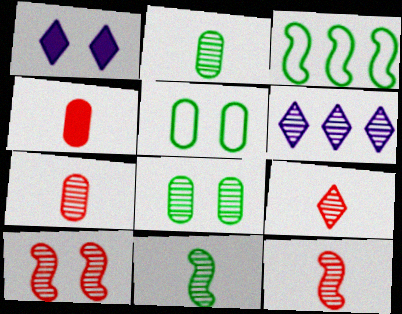[[1, 3, 7], 
[1, 5, 10], 
[2, 6, 10], 
[6, 8, 12], 
[7, 9, 12]]